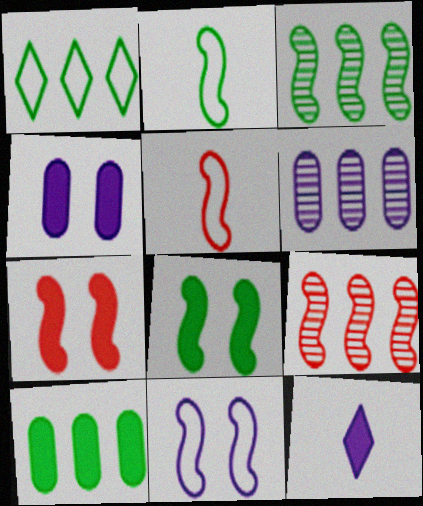[[1, 3, 10], 
[2, 3, 8], 
[5, 7, 9], 
[6, 11, 12], 
[7, 10, 12]]